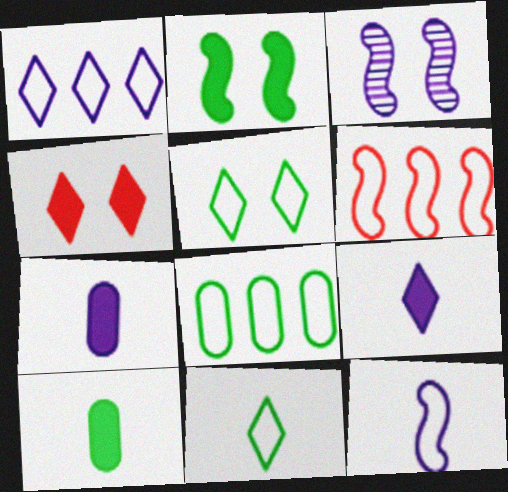[[1, 3, 7], 
[1, 6, 8]]